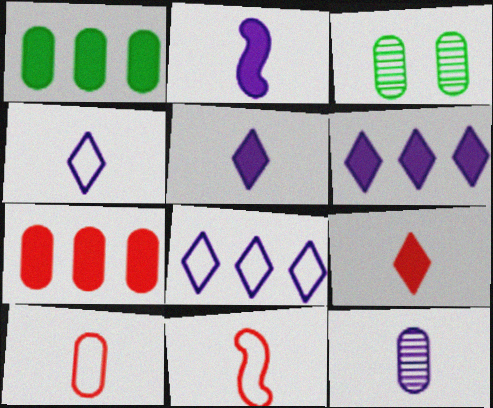[[2, 4, 12], 
[3, 6, 11]]